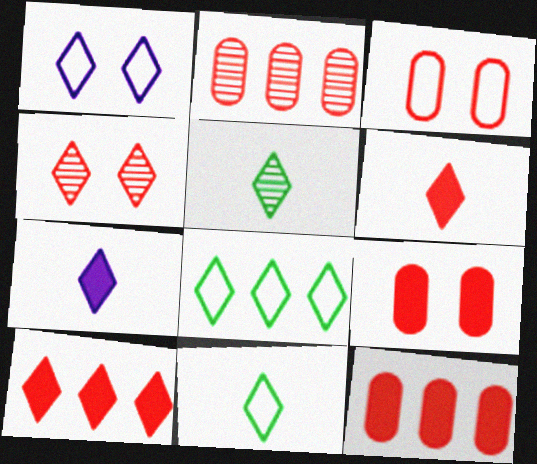[[1, 5, 10], 
[4, 7, 8]]